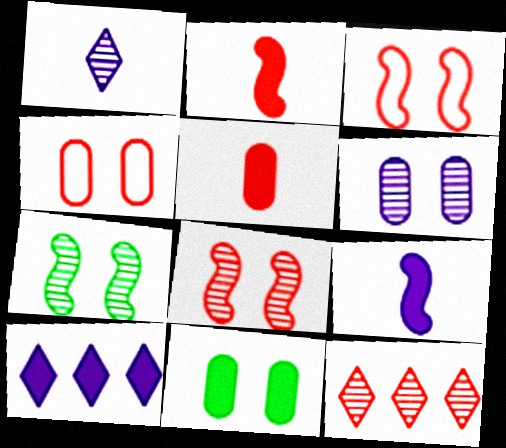[[2, 4, 12], 
[2, 10, 11], 
[3, 5, 12], 
[4, 6, 11]]